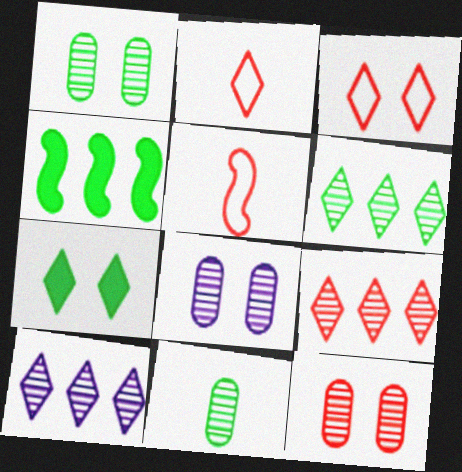[[1, 8, 12], 
[2, 4, 8], 
[2, 7, 10], 
[6, 9, 10]]